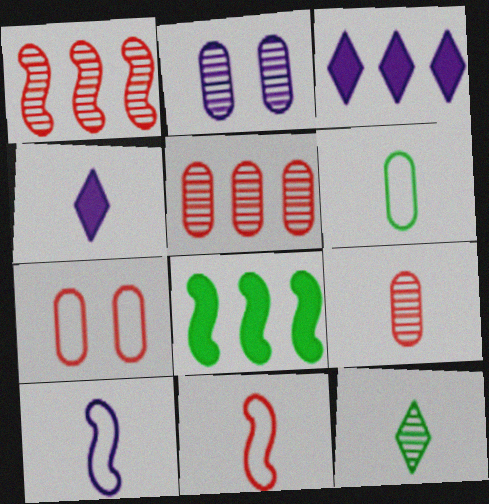[[1, 2, 12], 
[2, 3, 10]]